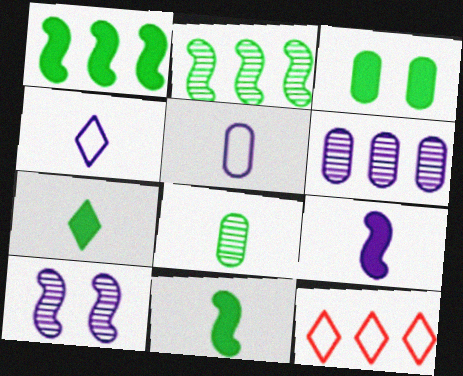[[1, 3, 7], 
[1, 6, 12]]